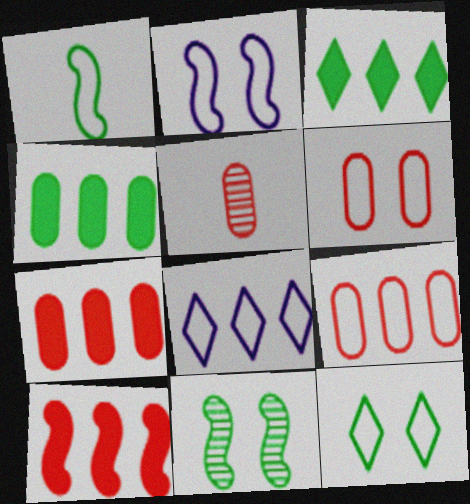[[1, 6, 8], 
[2, 3, 5], 
[2, 6, 12], 
[5, 6, 7]]